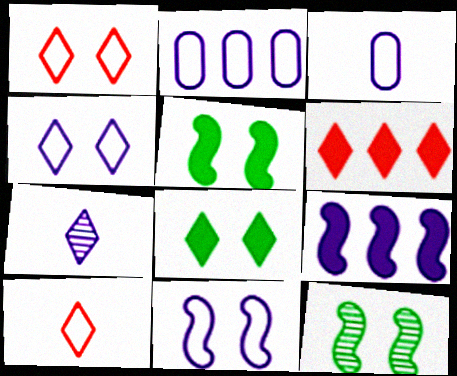[[3, 6, 12]]